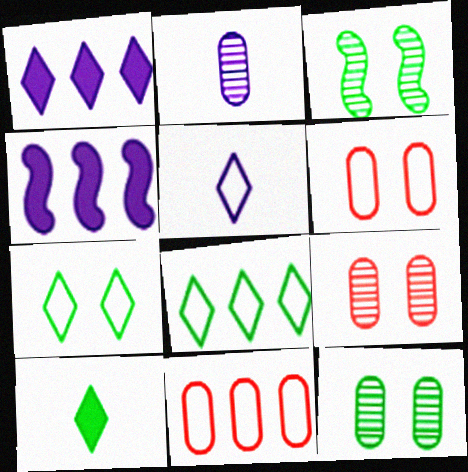[]